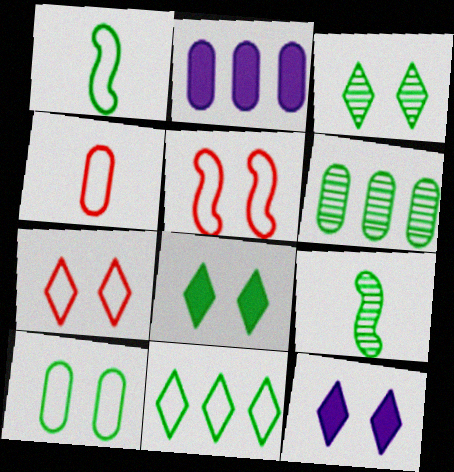[[1, 6, 8], 
[1, 10, 11], 
[2, 7, 9], 
[3, 6, 9], 
[3, 7, 12]]